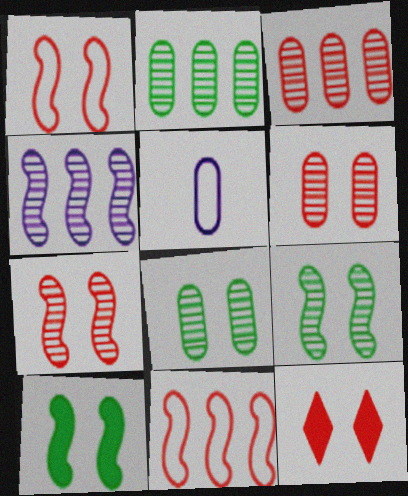[[1, 6, 12]]